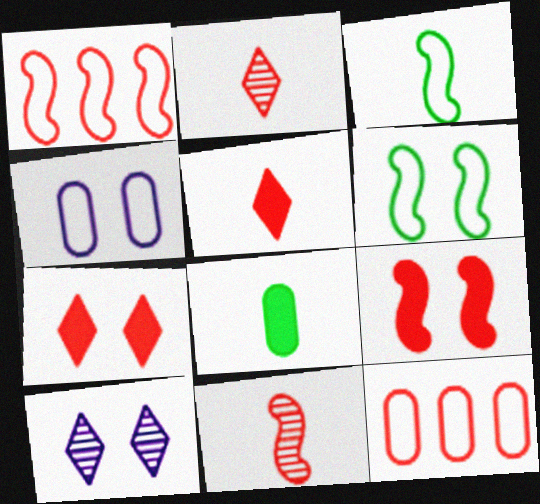[[1, 8, 10], 
[1, 9, 11], 
[2, 9, 12], 
[7, 11, 12]]